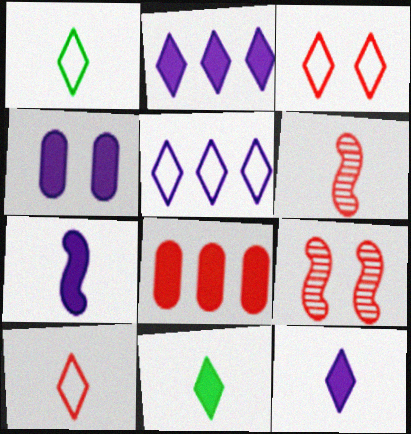[[1, 3, 5], 
[2, 4, 7], 
[3, 6, 8], 
[8, 9, 10]]